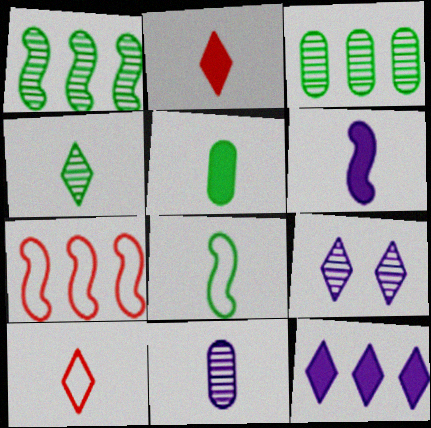[[2, 5, 6], 
[2, 8, 11], 
[3, 7, 12], 
[4, 5, 8], 
[5, 7, 9]]